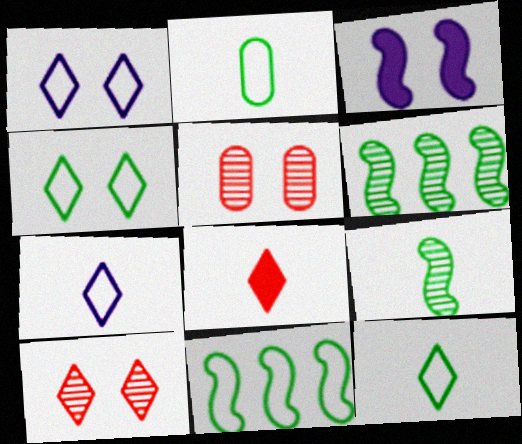[[2, 4, 11], 
[3, 4, 5]]